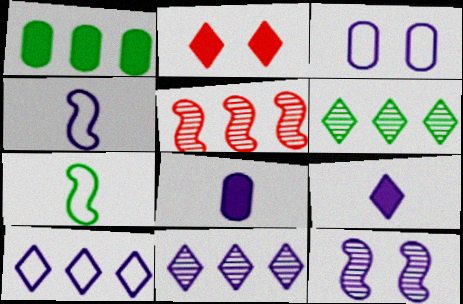[[1, 5, 10], 
[3, 4, 10], 
[8, 10, 12]]